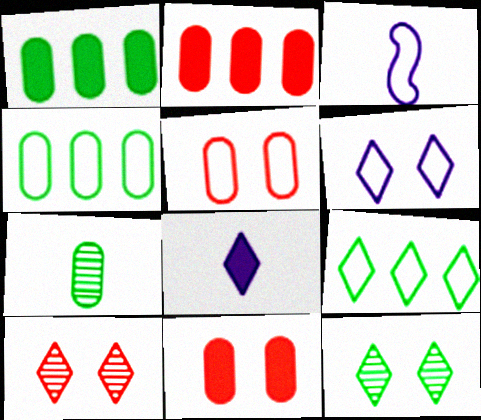[[1, 3, 10], 
[2, 3, 12], 
[3, 5, 9], 
[8, 9, 10]]